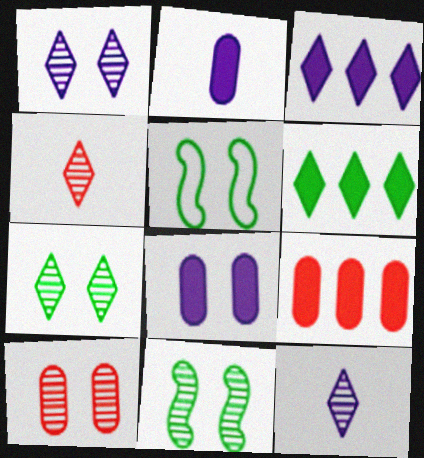[[1, 10, 11], 
[5, 9, 12]]